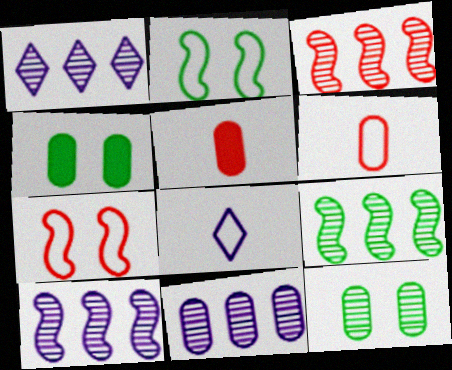[[1, 2, 5], 
[1, 10, 11], 
[3, 4, 8], 
[3, 9, 10], 
[4, 6, 11]]